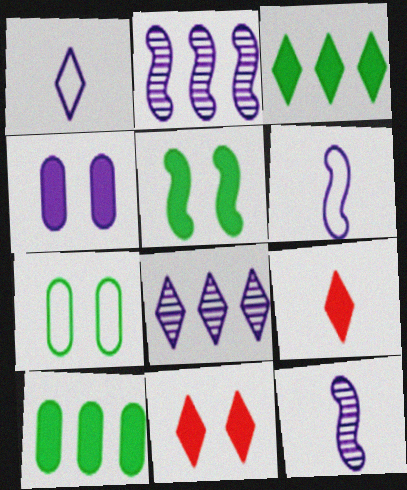[[1, 2, 4], 
[2, 7, 9], 
[4, 5, 11], 
[4, 6, 8]]